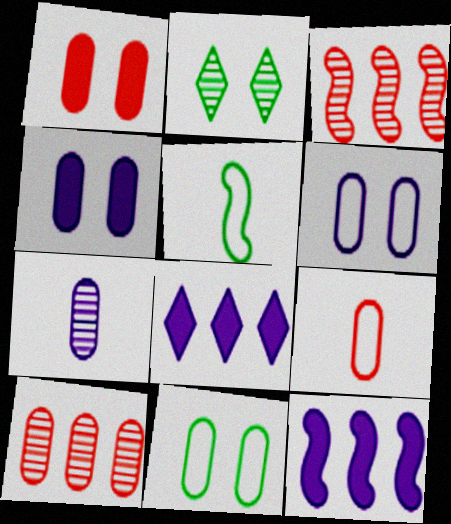[[1, 9, 10], 
[2, 3, 7], 
[2, 9, 12]]